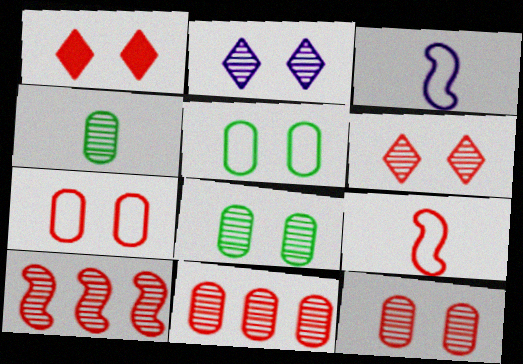[[1, 9, 11], 
[2, 4, 10]]